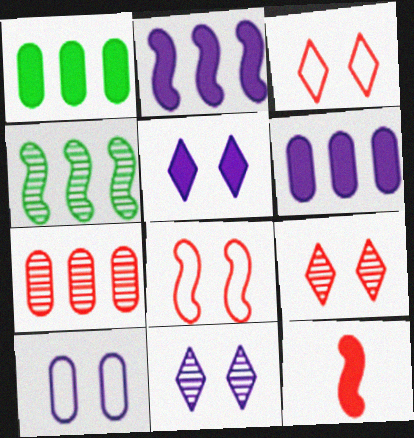[[1, 5, 12], 
[3, 7, 12]]